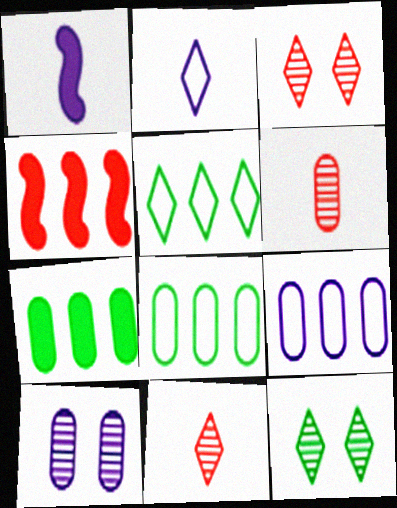[[1, 3, 8]]